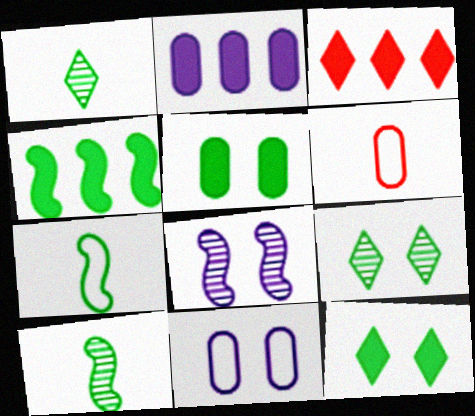[[2, 3, 4], 
[3, 10, 11]]